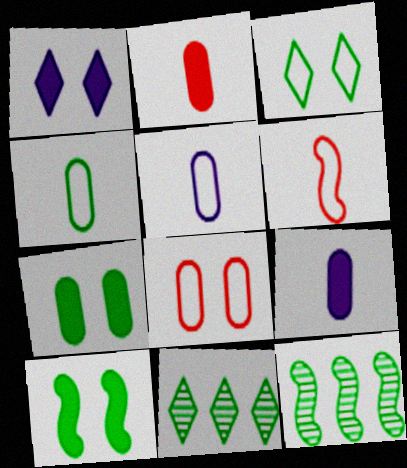[[4, 10, 11]]